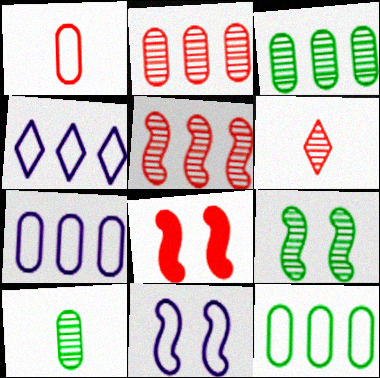[[4, 8, 10], 
[8, 9, 11]]